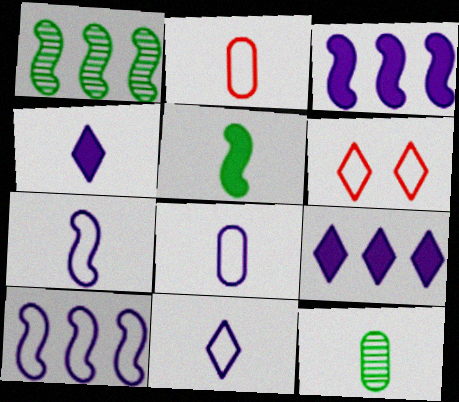[[3, 6, 12], 
[7, 8, 11]]